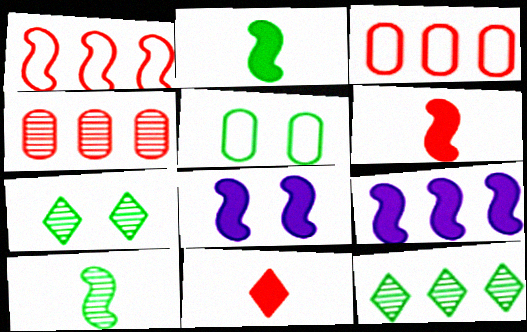[[1, 8, 10], 
[2, 5, 12], 
[3, 9, 12]]